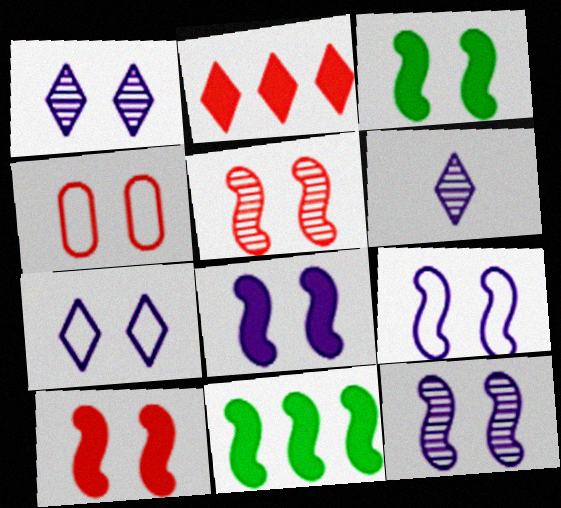[[1, 3, 4], 
[3, 5, 9], 
[3, 8, 10], 
[4, 6, 11], 
[8, 9, 12]]